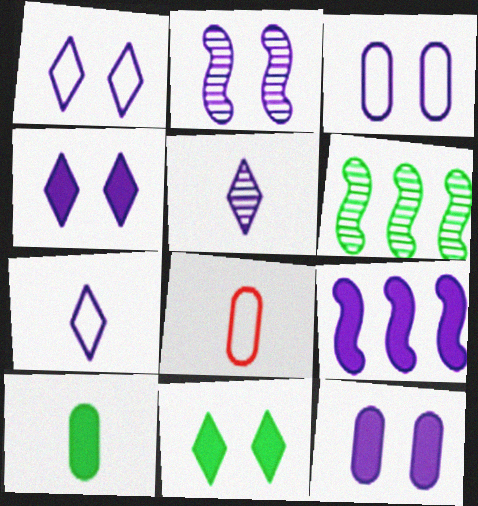[[1, 2, 12], 
[2, 3, 4], 
[3, 5, 9], 
[4, 6, 8]]